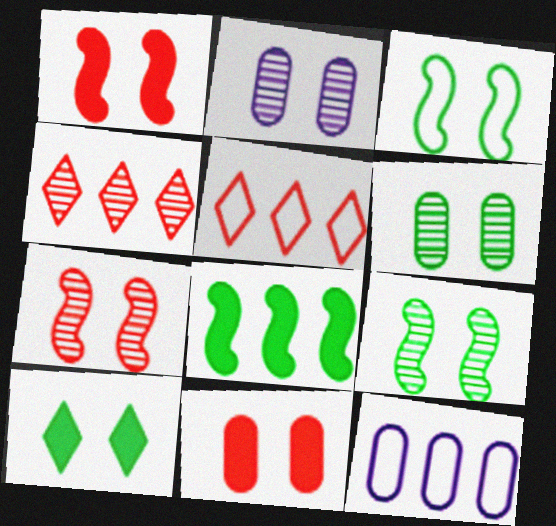[[3, 6, 10], 
[4, 8, 12]]